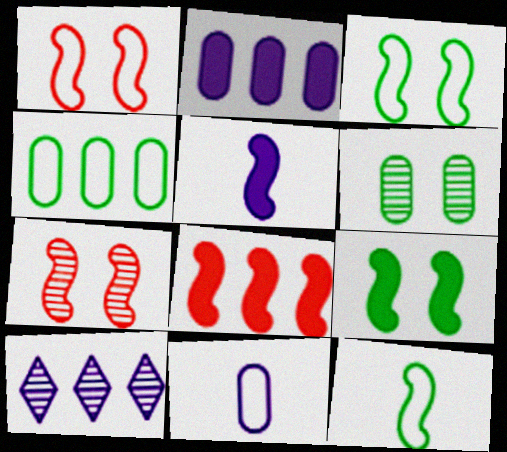[[4, 8, 10], 
[5, 8, 9]]